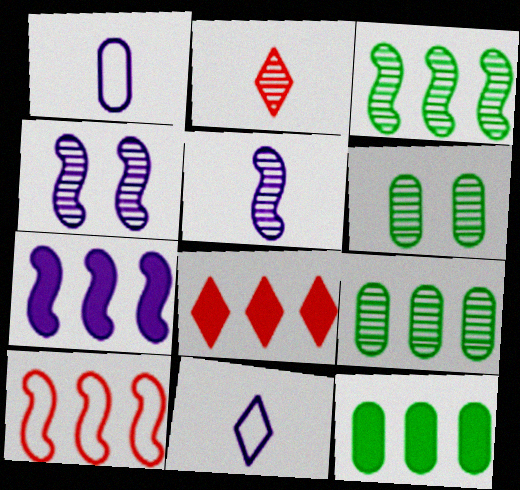[[2, 4, 9], 
[3, 7, 10], 
[7, 8, 12]]